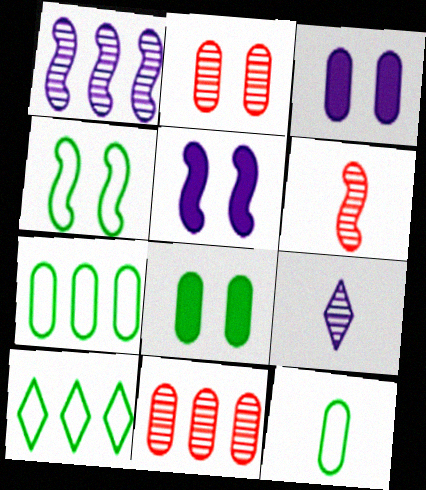[[3, 6, 10], 
[3, 11, 12], 
[4, 10, 12]]